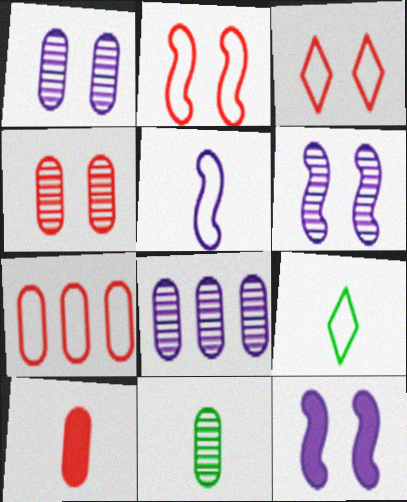[[4, 7, 10], 
[4, 8, 11]]